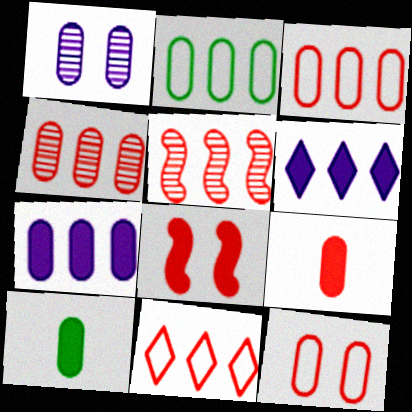[[1, 2, 9], 
[1, 3, 10], 
[2, 4, 7], 
[2, 5, 6], 
[4, 9, 12], 
[6, 8, 10]]